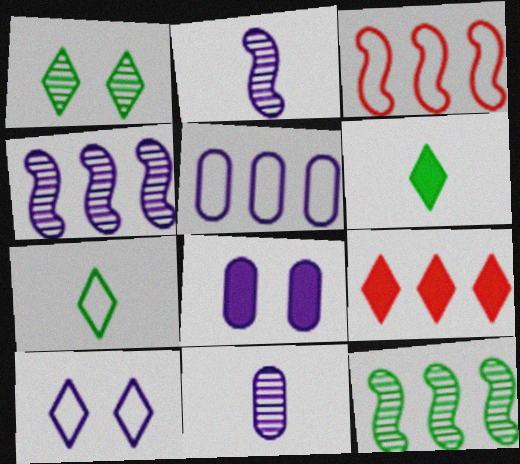[[5, 8, 11], 
[5, 9, 12]]